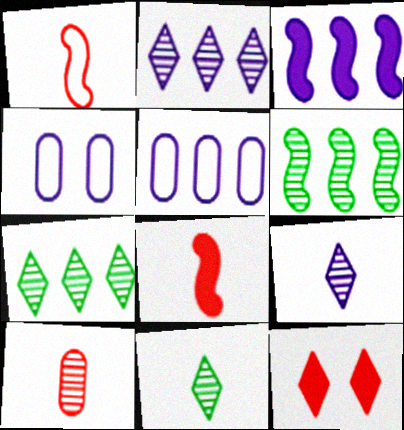[[2, 3, 5], 
[3, 4, 9], 
[4, 7, 8]]